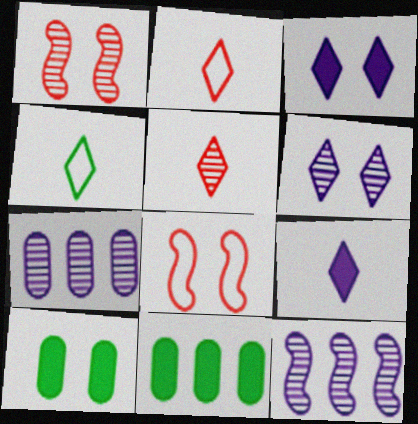[[2, 10, 12], 
[4, 5, 9], 
[6, 8, 10]]